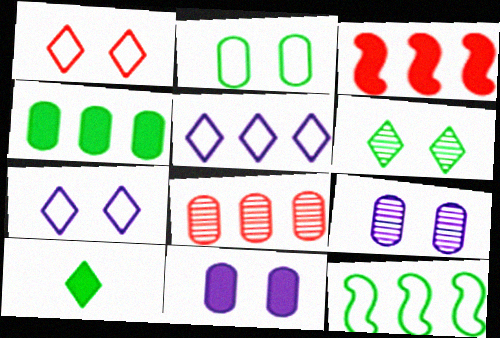[[3, 10, 11]]